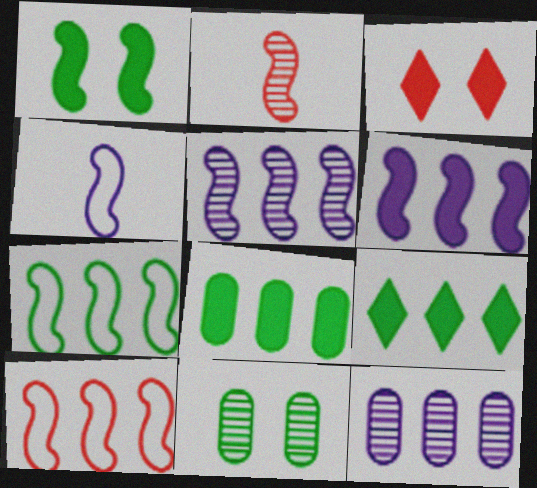[[9, 10, 12]]